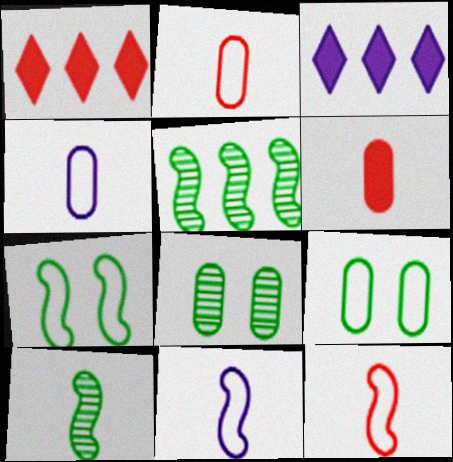[[1, 8, 11], 
[3, 8, 12]]